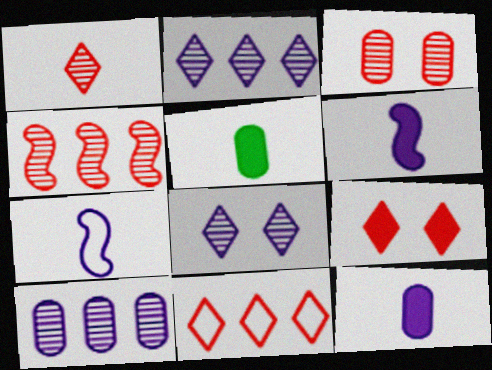[[1, 3, 4], 
[1, 5, 7], 
[1, 9, 11]]